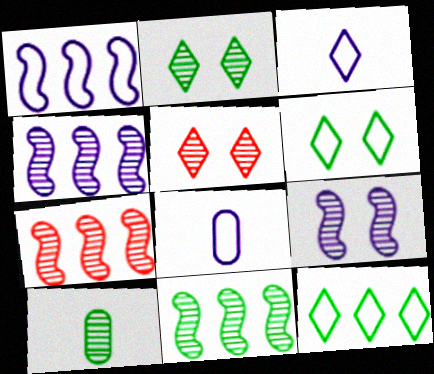[[2, 10, 11], 
[4, 5, 10], 
[4, 7, 11]]